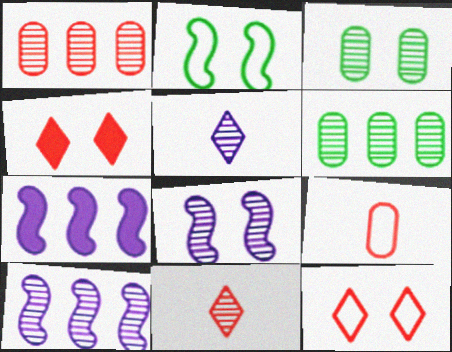[[3, 10, 11], 
[6, 8, 11]]